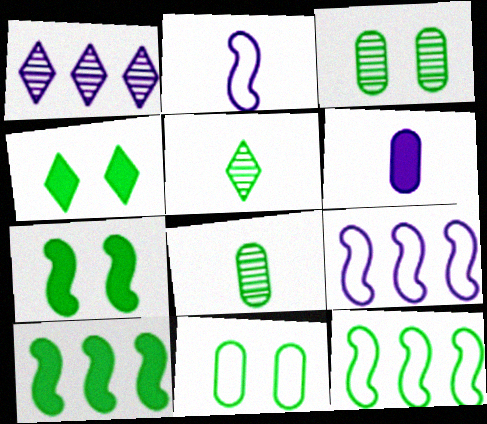[[4, 8, 12], 
[5, 10, 11]]